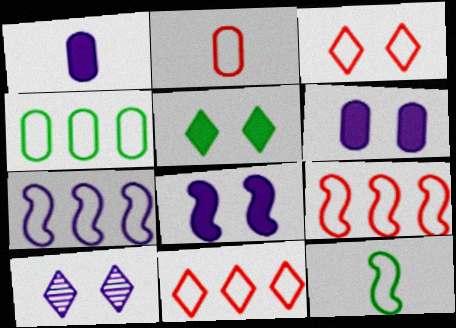[[1, 7, 10], 
[2, 3, 9], 
[3, 5, 10], 
[4, 7, 11]]